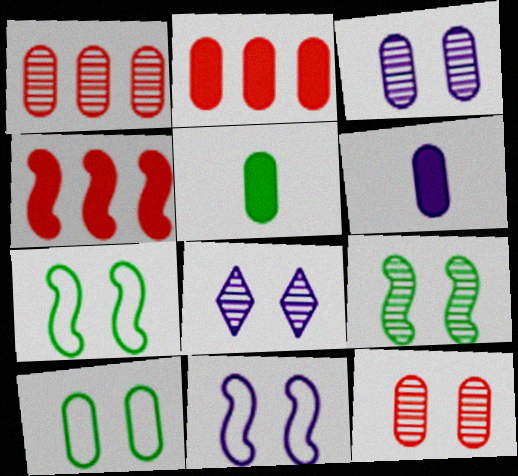[[1, 6, 10], 
[8, 9, 12]]